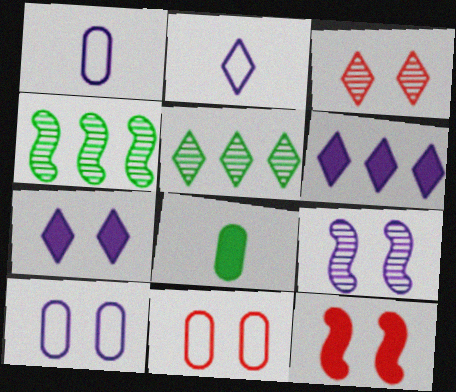[[1, 5, 12], 
[1, 6, 9], 
[3, 11, 12], 
[6, 8, 12], 
[7, 9, 10]]